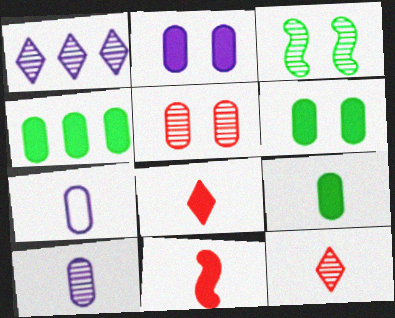[[4, 5, 7], 
[4, 6, 9]]